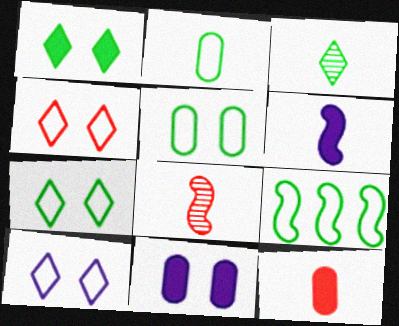[[2, 7, 9], 
[4, 7, 10]]